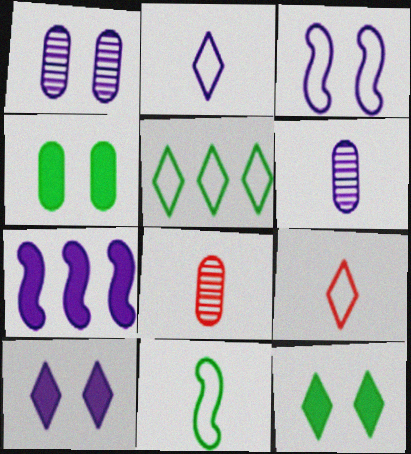[[1, 2, 7], 
[1, 3, 10]]